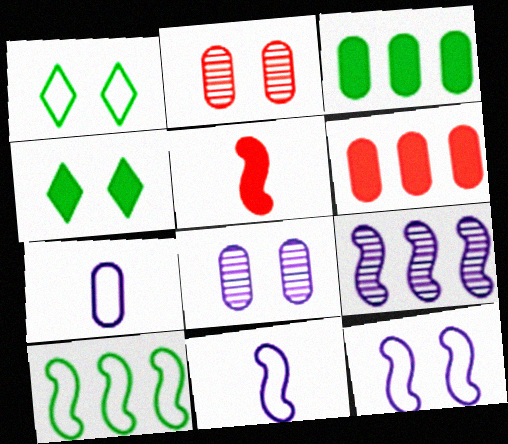[[2, 3, 7], 
[2, 4, 12]]